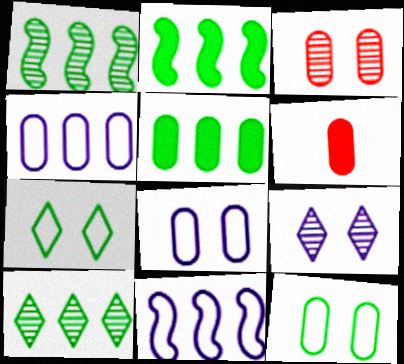[]